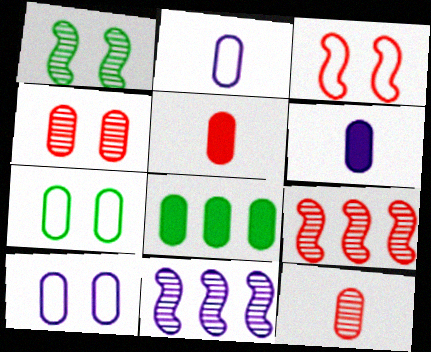[[2, 4, 8], 
[8, 10, 12]]